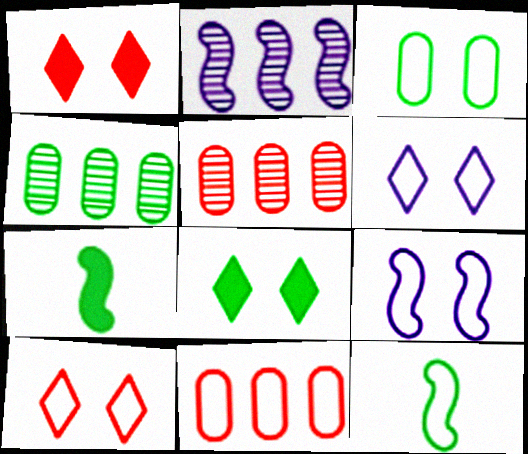[[3, 9, 10], 
[4, 8, 12], 
[5, 6, 7], 
[6, 11, 12]]